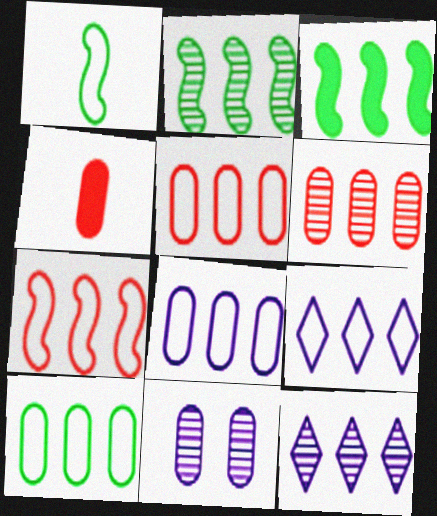[[2, 6, 12], 
[3, 5, 12], 
[3, 6, 9], 
[4, 10, 11], 
[5, 8, 10], 
[7, 9, 10]]